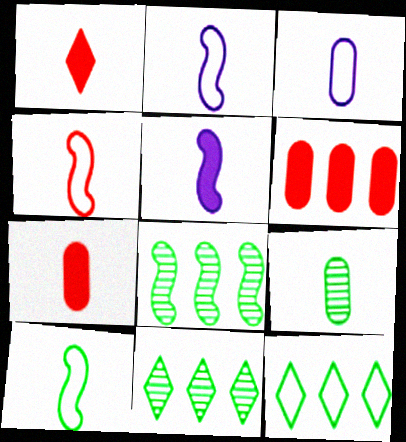[[1, 2, 9], 
[2, 4, 10], 
[3, 7, 9]]